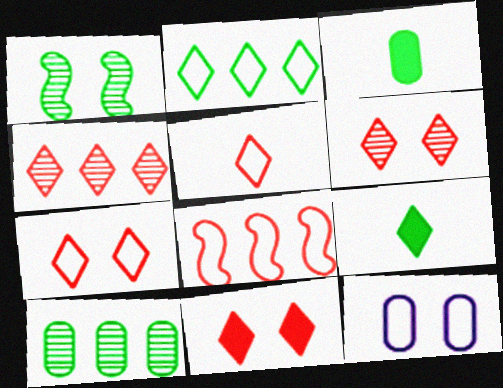[[1, 2, 3], 
[1, 11, 12], 
[4, 5, 11], 
[6, 7, 11]]